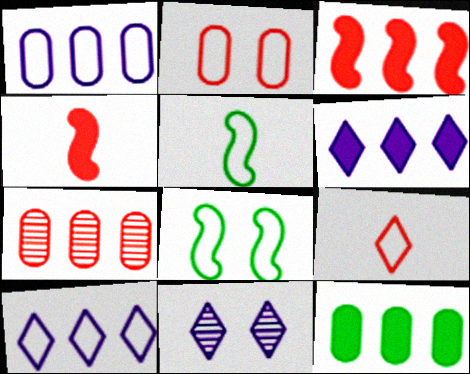[[1, 7, 12], 
[1, 8, 9], 
[2, 5, 10], 
[3, 6, 12]]